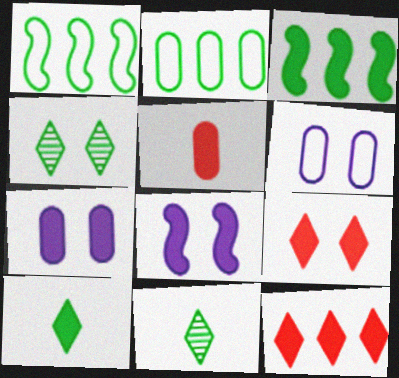[]